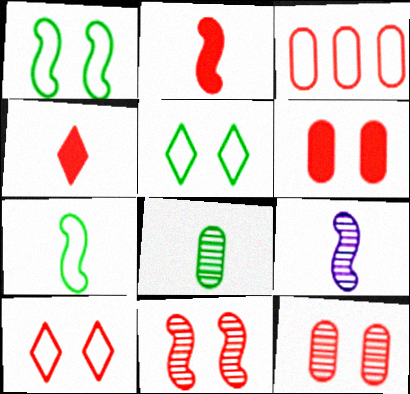[[2, 7, 9], 
[3, 4, 11], 
[6, 10, 11]]